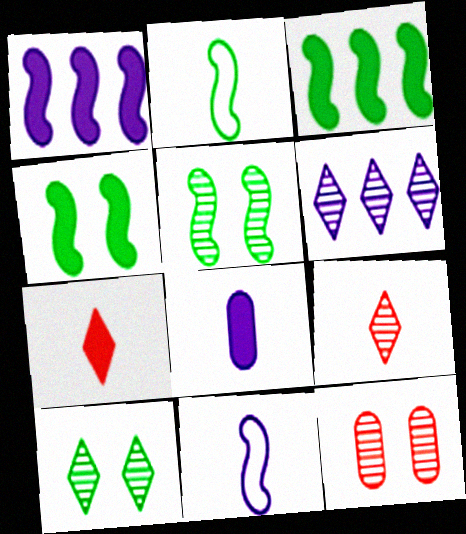[[2, 3, 5], 
[2, 8, 9], 
[6, 9, 10]]